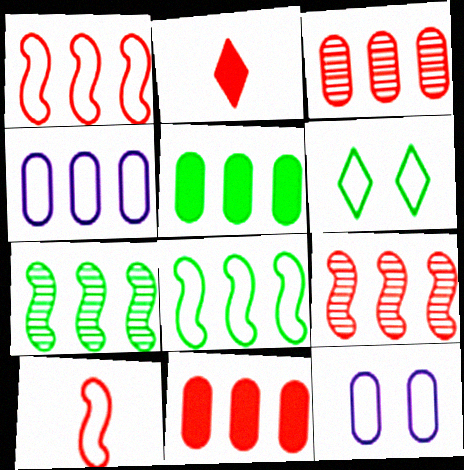[[2, 7, 12], 
[3, 4, 5], 
[4, 6, 10]]